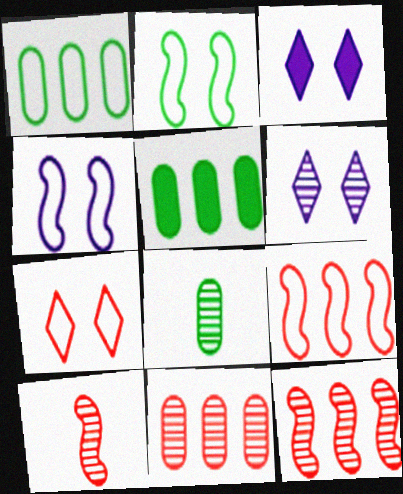[[1, 3, 10], 
[3, 8, 9], 
[6, 8, 12]]